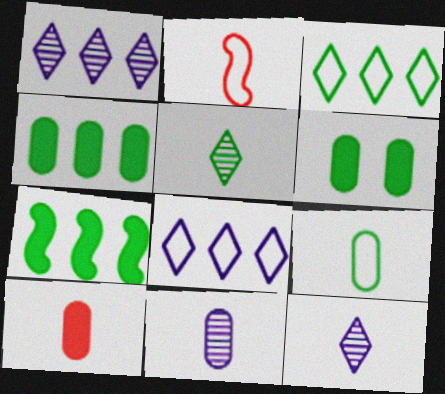[[1, 2, 6], 
[9, 10, 11]]